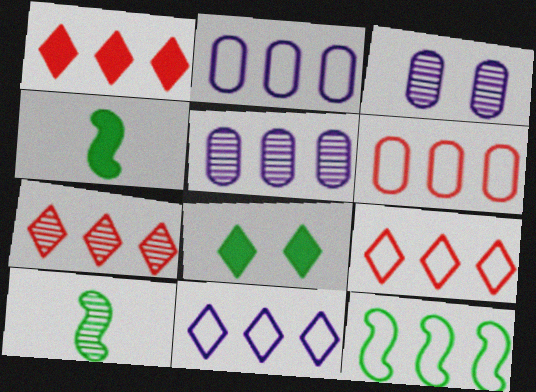[[1, 5, 12], 
[1, 7, 9], 
[2, 9, 12], 
[3, 4, 9], 
[3, 7, 10], 
[6, 11, 12]]